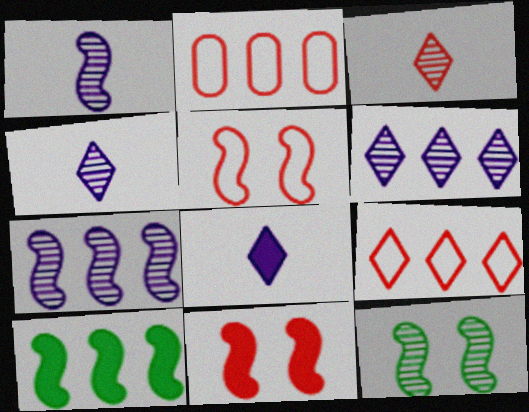[[1, 5, 10], 
[2, 3, 11], 
[2, 6, 10], 
[2, 8, 12]]